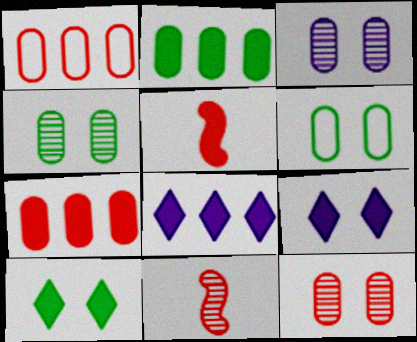[[2, 5, 9], 
[3, 4, 12], 
[6, 8, 11]]